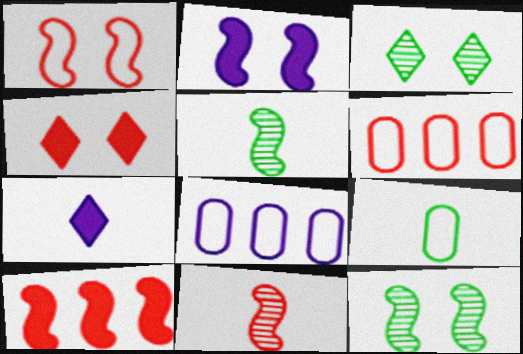[[1, 2, 12], 
[1, 10, 11], 
[4, 5, 8], 
[4, 6, 11], 
[6, 7, 12], 
[7, 9, 11]]